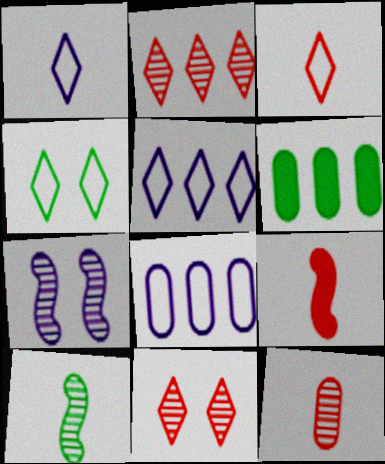[[3, 4, 5], 
[3, 6, 7], 
[3, 9, 12], 
[4, 6, 10]]